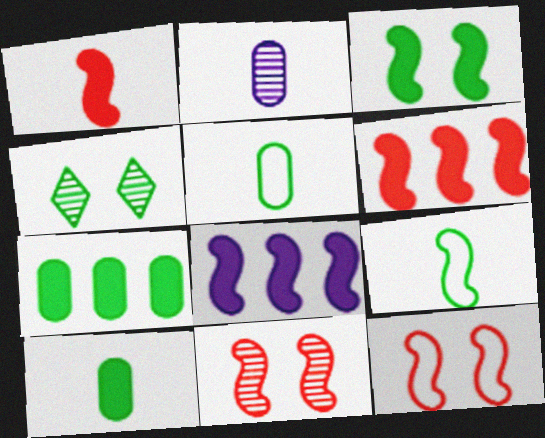[[1, 3, 8], 
[4, 7, 9], 
[8, 9, 11]]